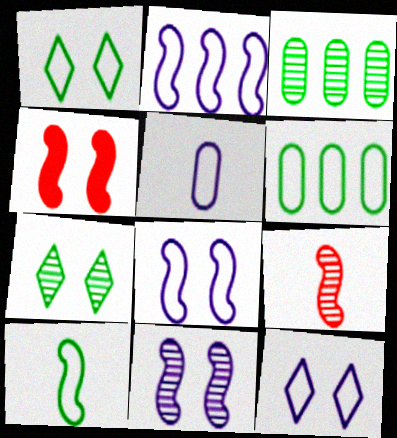[[1, 6, 10], 
[2, 5, 12]]